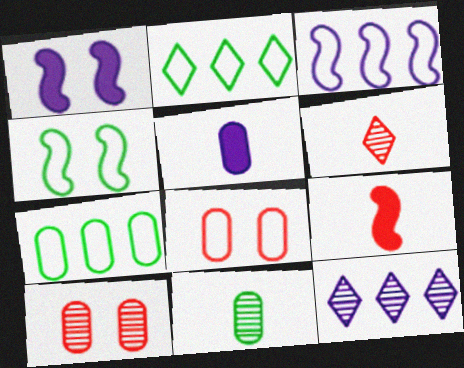[[1, 6, 7], 
[5, 7, 10]]